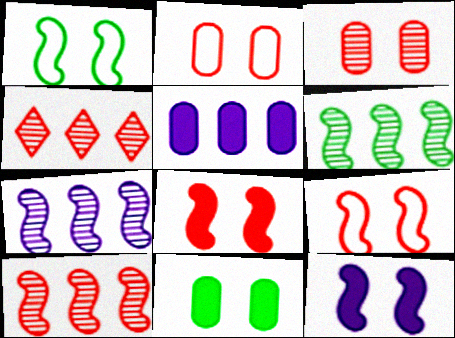[[6, 7, 10]]